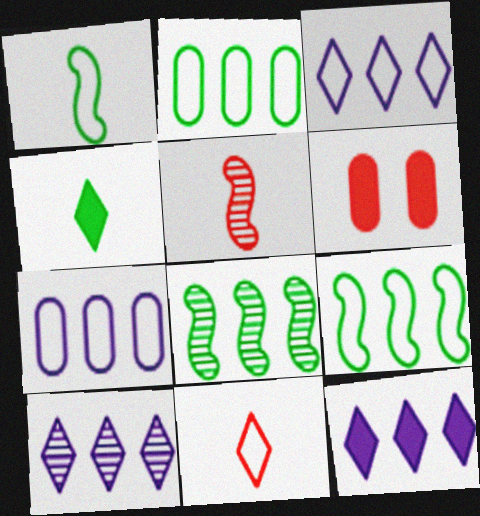[[1, 6, 10], 
[3, 10, 12]]